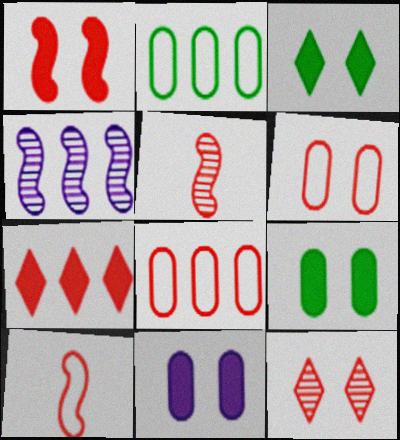[[1, 3, 11], 
[1, 6, 12], 
[2, 4, 7], 
[5, 6, 7]]